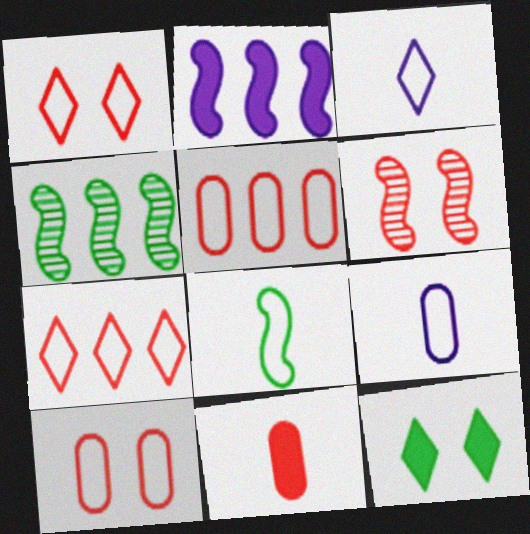[[2, 6, 8], 
[2, 11, 12], 
[6, 7, 11]]